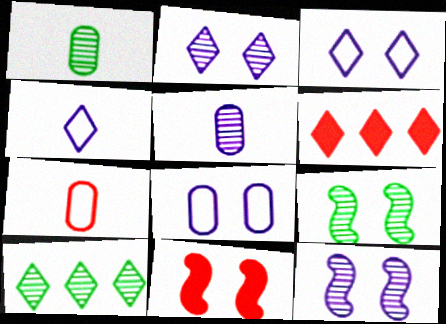[[1, 9, 10]]